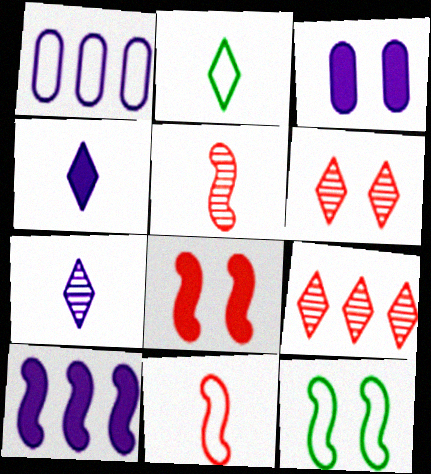[[3, 4, 10], 
[3, 6, 12], 
[5, 10, 12]]